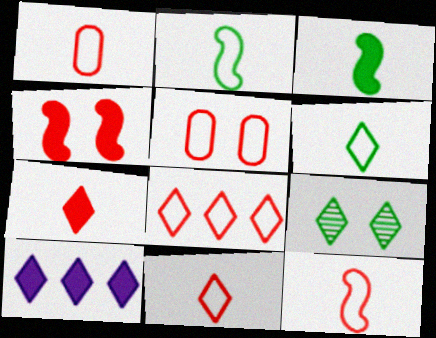[[1, 11, 12], 
[5, 8, 12], 
[9, 10, 11]]